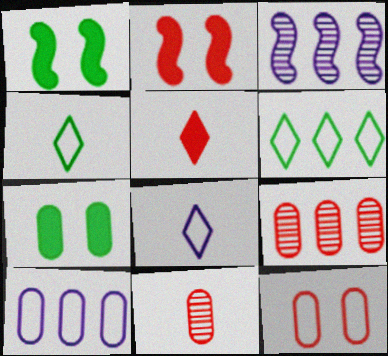[[1, 8, 9], 
[7, 10, 11]]